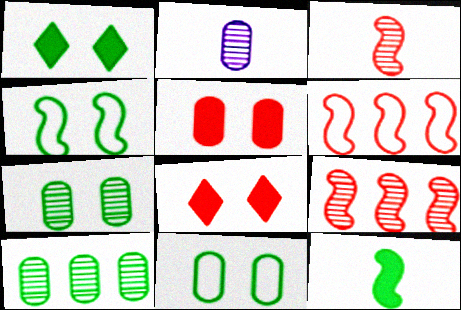[[1, 2, 6], 
[1, 4, 7]]